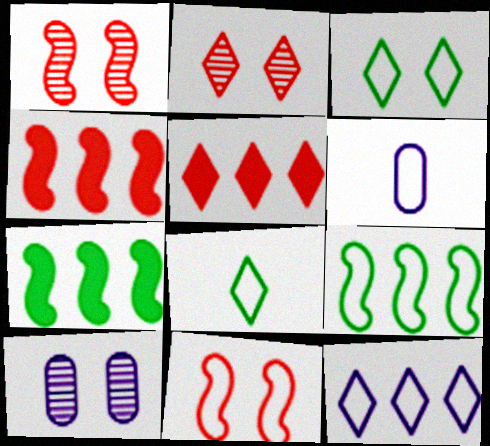[[2, 6, 7], 
[4, 8, 10]]